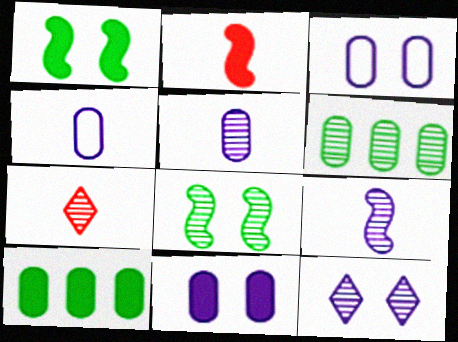[]